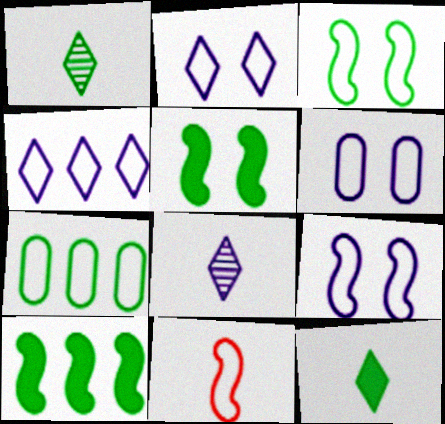[[1, 5, 7], 
[2, 6, 9], 
[2, 7, 11]]